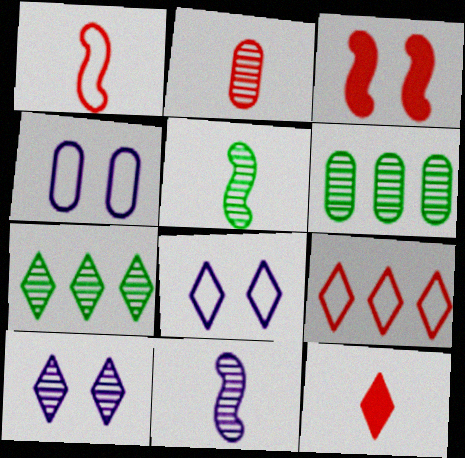[[1, 2, 12], 
[2, 3, 9], 
[7, 8, 12]]